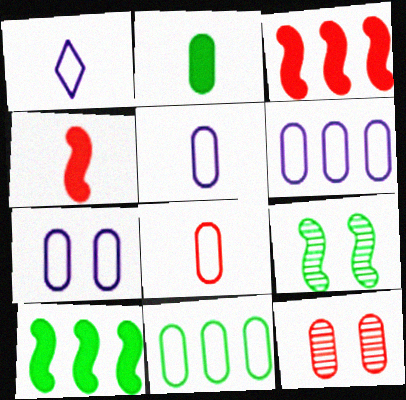[[1, 10, 12], 
[2, 6, 12], 
[5, 6, 7], 
[7, 8, 11]]